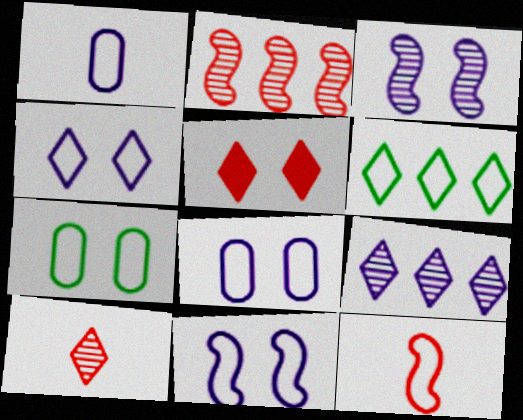[[3, 5, 7], 
[4, 8, 11], 
[6, 8, 12]]